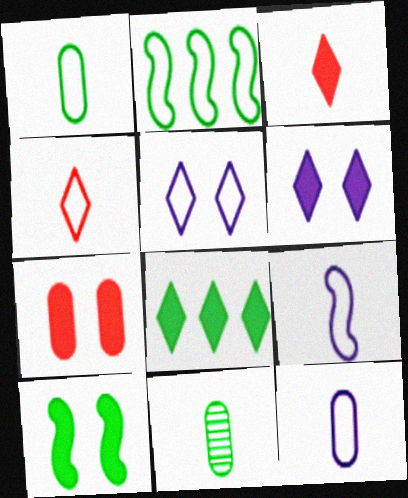[[1, 4, 9], 
[3, 6, 8], 
[3, 9, 11], 
[6, 7, 10]]